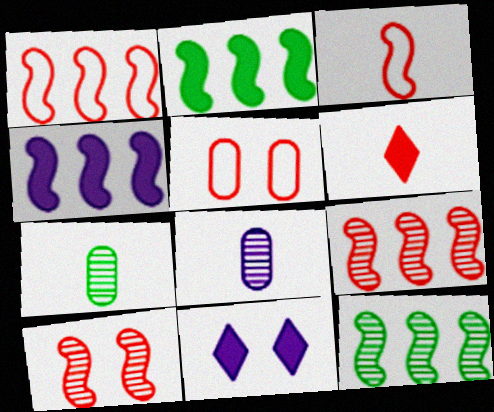[[1, 4, 12], 
[1, 7, 11], 
[5, 6, 9]]